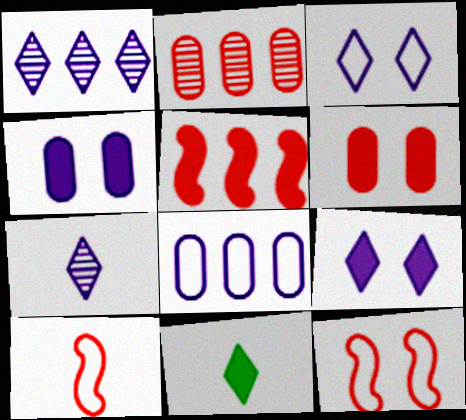[[4, 5, 11]]